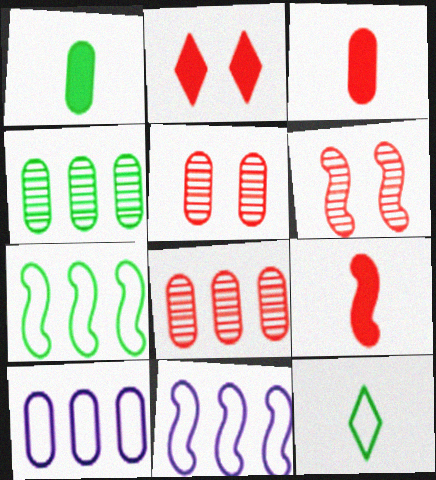[[1, 5, 10]]